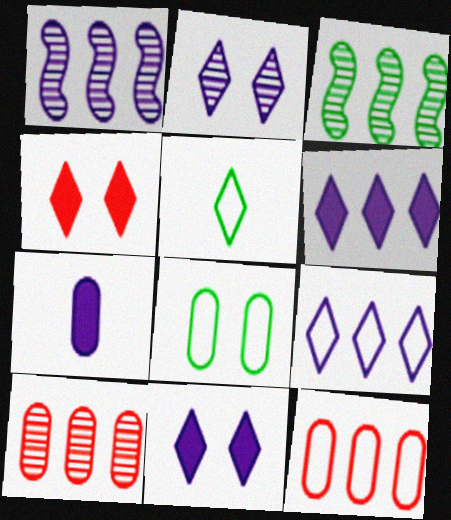[[3, 6, 12], 
[7, 8, 10]]